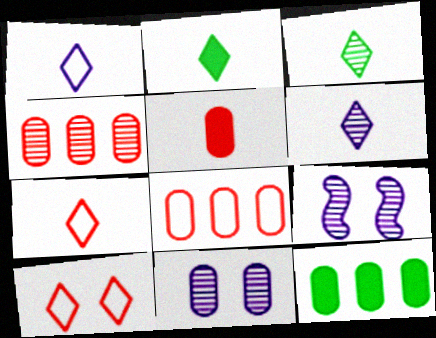[[2, 6, 7], 
[2, 8, 9], 
[3, 4, 9], 
[7, 9, 12]]